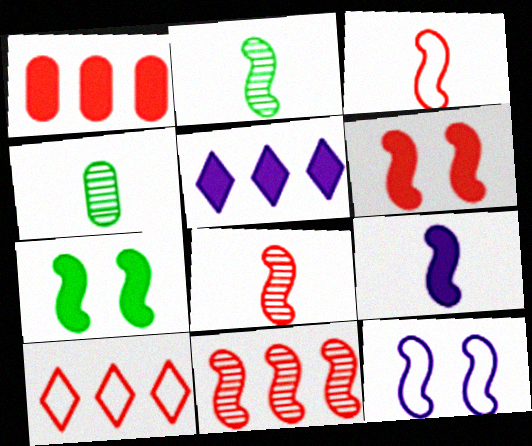[[1, 10, 11], 
[2, 3, 9], 
[3, 6, 11]]